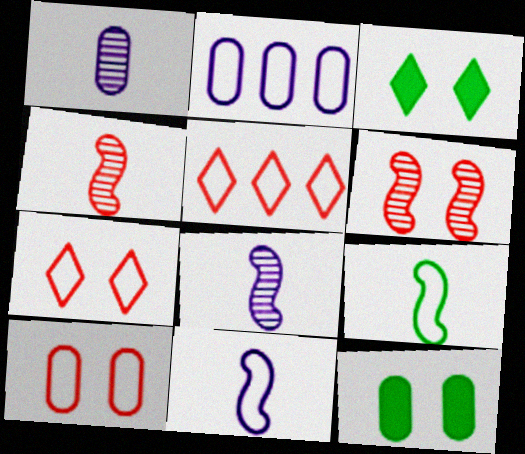[[2, 3, 4], 
[2, 7, 9], 
[5, 8, 12]]